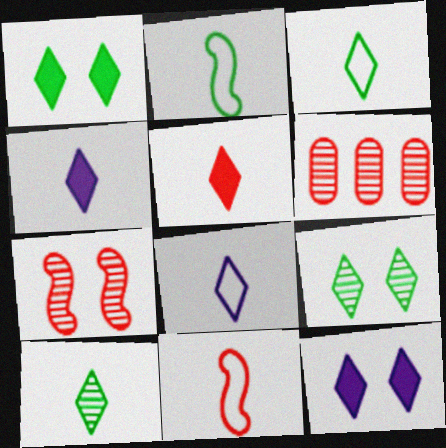[[2, 6, 12], 
[5, 8, 10]]